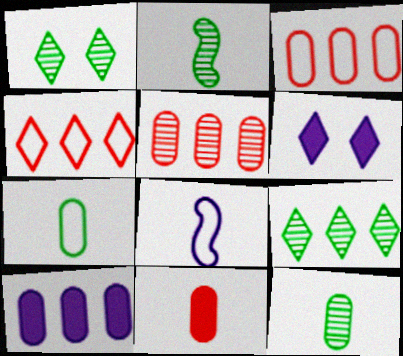[[2, 3, 6]]